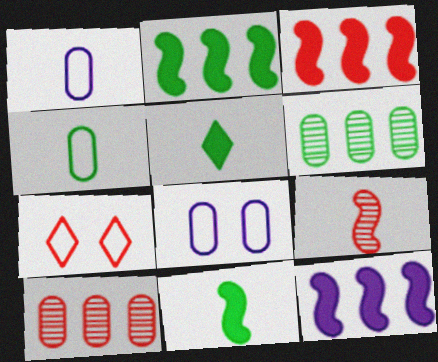[[1, 5, 9], 
[2, 3, 12]]